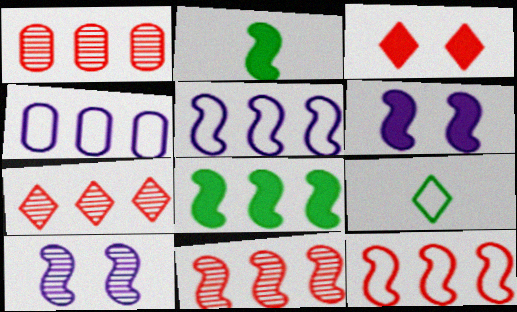[[1, 6, 9], 
[1, 7, 11], 
[2, 10, 12], 
[4, 7, 8], 
[5, 8, 11]]